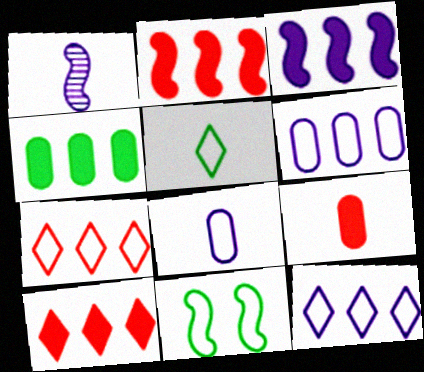[[1, 2, 11], 
[1, 5, 9], 
[3, 4, 10], 
[7, 8, 11]]